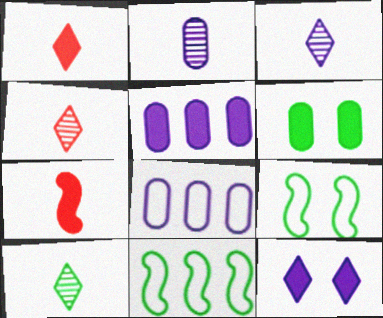[[3, 4, 10], 
[4, 5, 9], 
[6, 10, 11]]